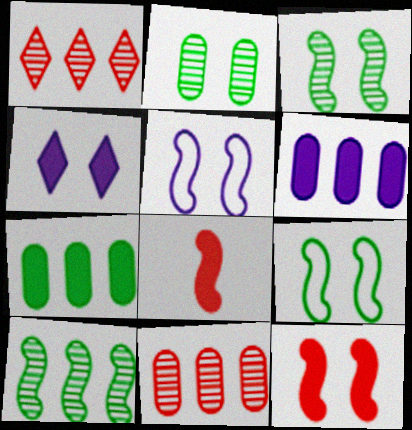[[3, 5, 12], 
[4, 7, 8], 
[5, 8, 10]]